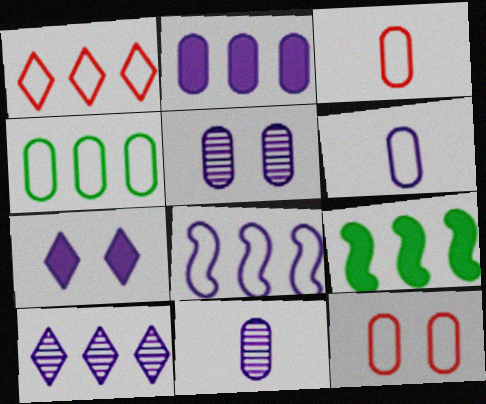[[1, 4, 8], 
[2, 5, 6], 
[2, 8, 10], 
[4, 6, 12], 
[7, 8, 11]]